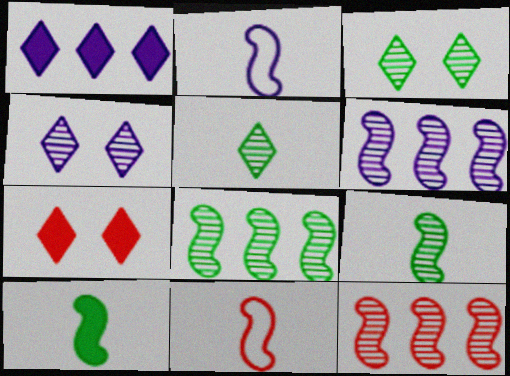[[6, 8, 12]]